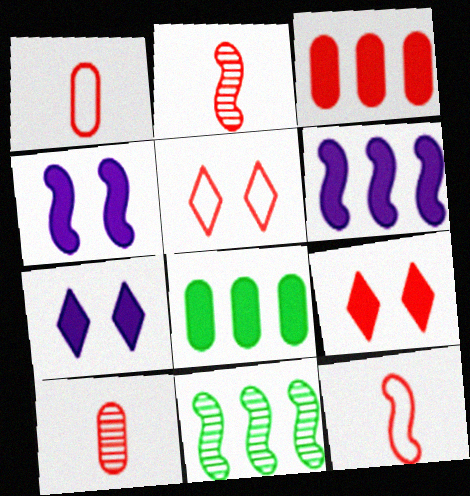[[1, 7, 11], 
[2, 3, 5], 
[4, 11, 12]]